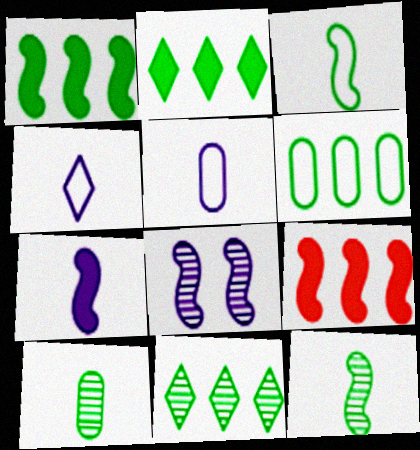[[1, 6, 11], 
[3, 8, 9]]